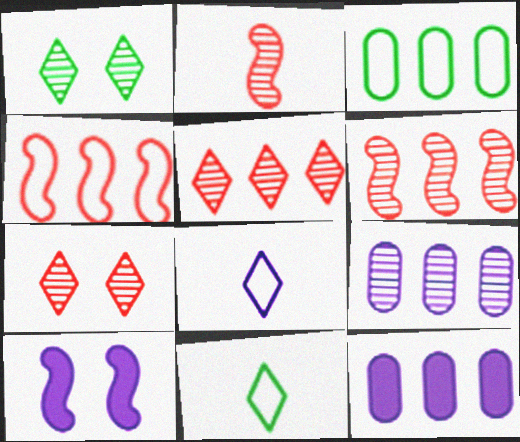[[1, 2, 9], 
[8, 9, 10]]